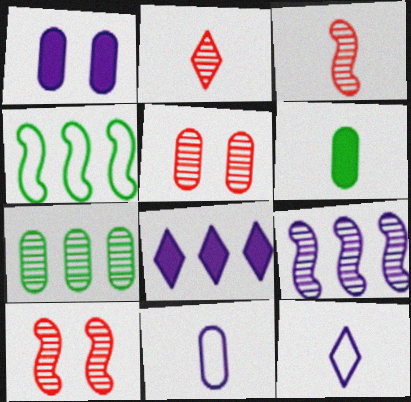[[1, 2, 4], 
[1, 9, 12], 
[3, 6, 12]]